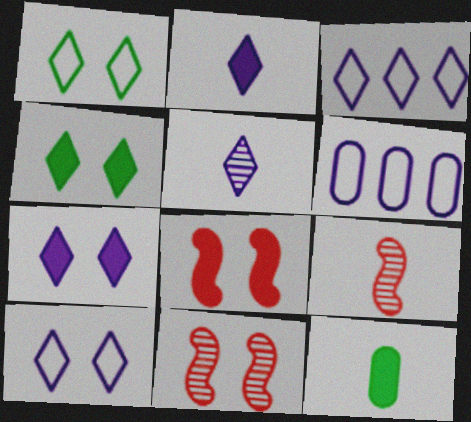[[3, 5, 7], 
[3, 11, 12], 
[4, 6, 9]]